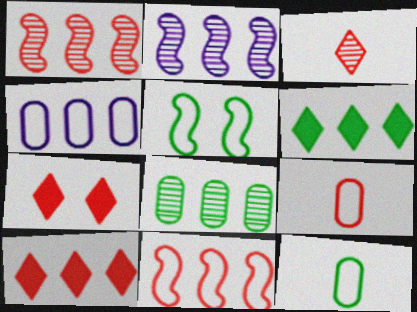[[1, 4, 6], 
[1, 7, 9], 
[2, 7, 12]]